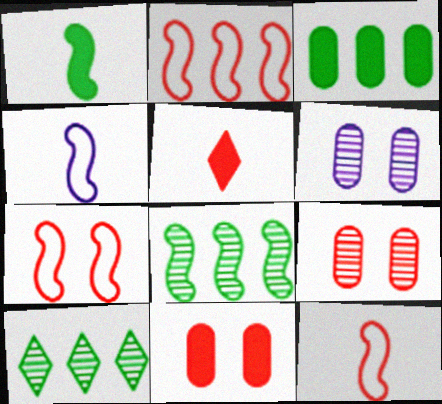[[2, 5, 9], 
[2, 7, 12], 
[4, 10, 11]]